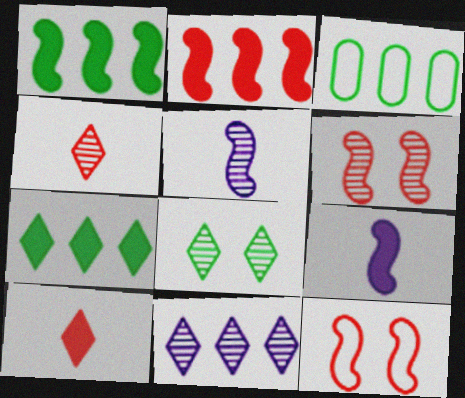[[1, 5, 12], 
[2, 3, 11], 
[4, 8, 11]]